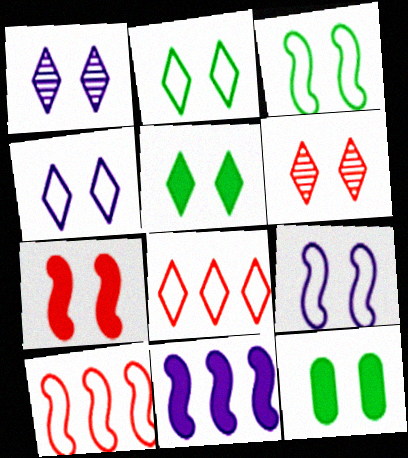[[4, 5, 6], 
[6, 9, 12]]